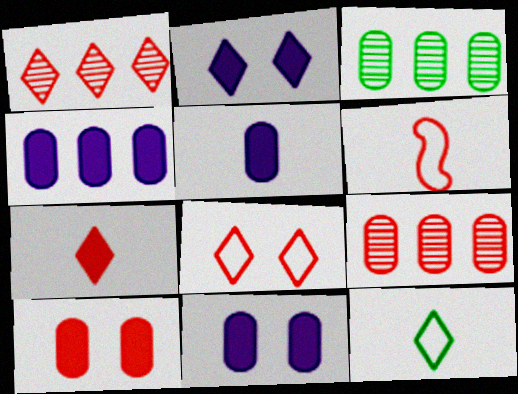[[1, 2, 12], 
[1, 6, 10], 
[1, 7, 8], 
[2, 3, 6], 
[4, 5, 11]]